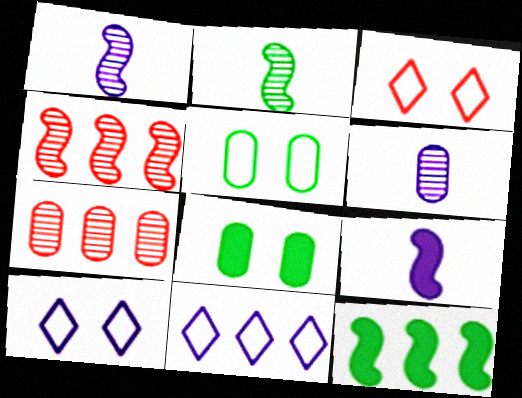[[3, 6, 12], 
[7, 11, 12]]